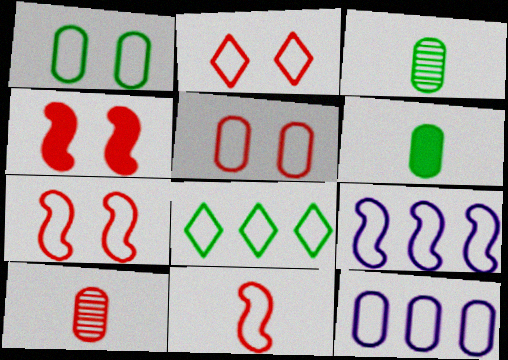[[2, 5, 7]]